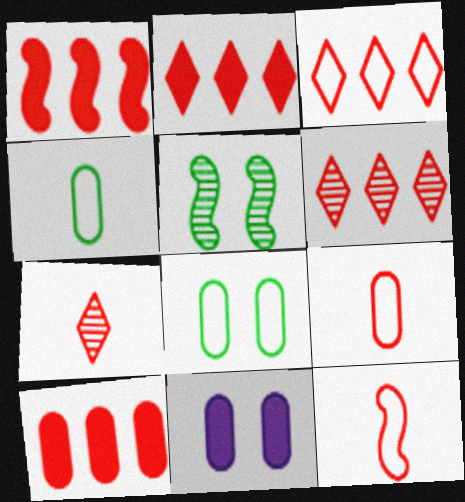[[1, 2, 10], 
[2, 3, 6]]